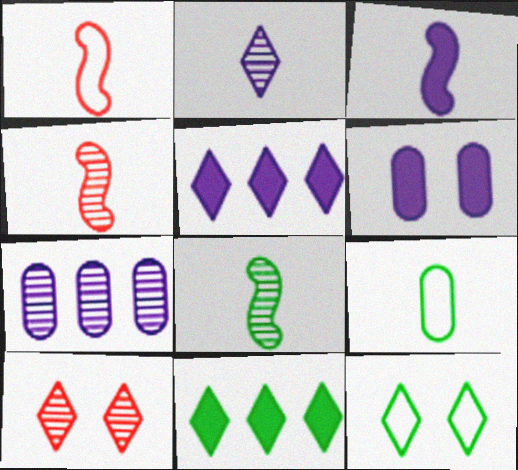[[1, 3, 8], 
[3, 5, 6], 
[7, 8, 10]]